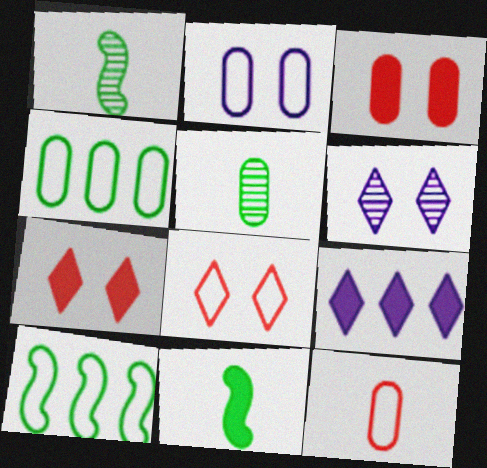[[2, 4, 12], 
[3, 9, 11]]